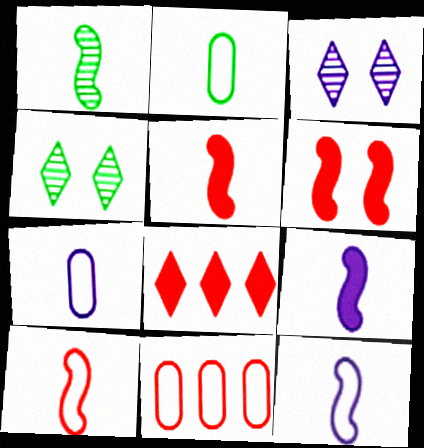[[1, 5, 12], 
[1, 9, 10], 
[4, 9, 11]]